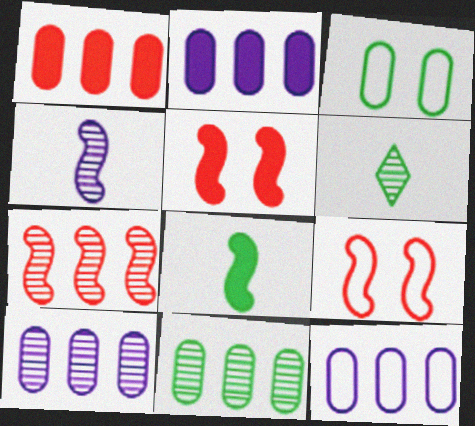[[1, 11, 12], 
[2, 6, 9], 
[2, 10, 12], 
[5, 6, 12]]